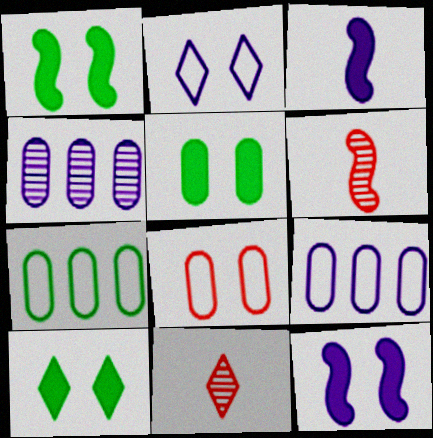[[1, 5, 10], 
[1, 9, 11], 
[2, 3, 4], 
[6, 9, 10], 
[7, 11, 12]]